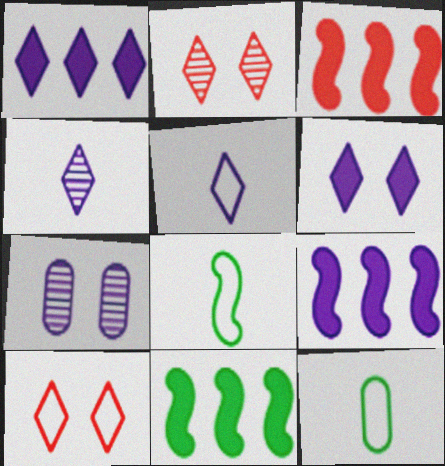[[2, 9, 12], 
[3, 9, 11], 
[5, 7, 9]]